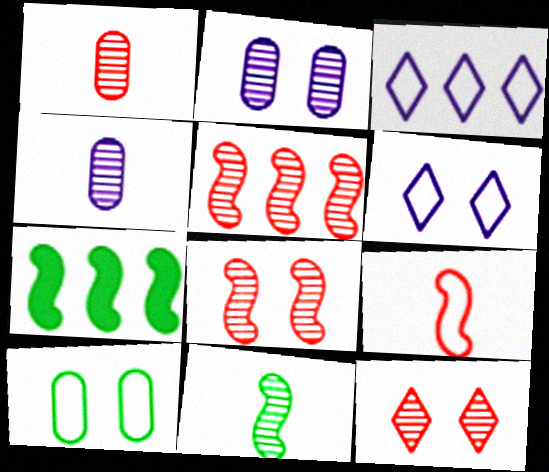[[1, 5, 12], 
[1, 6, 7], 
[3, 9, 10]]